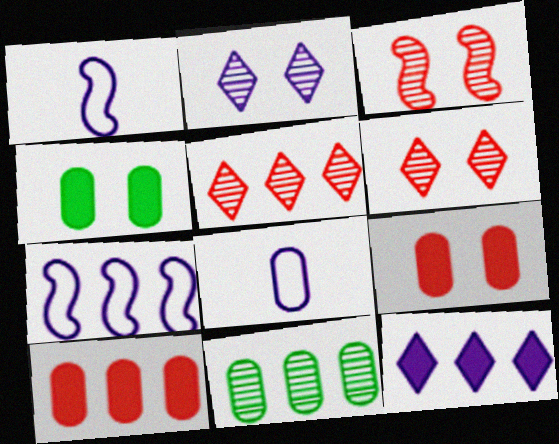[[1, 4, 5], 
[8, 9, 11]]